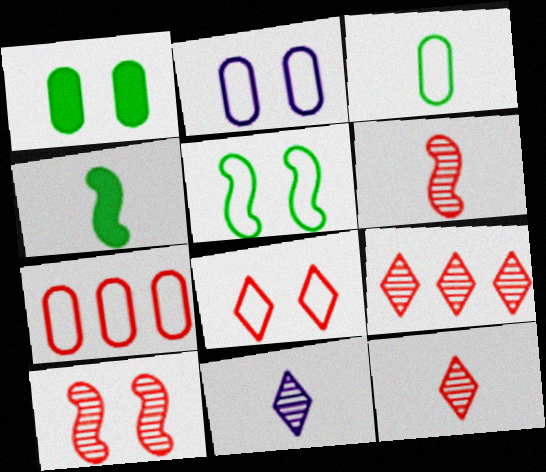[[2, 3, 7], 
[2, 4, 9], 
[2, 5, 8]]